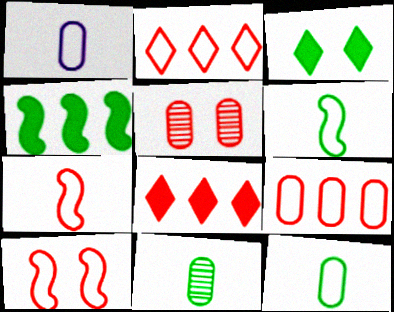[[5, 7, 8]]